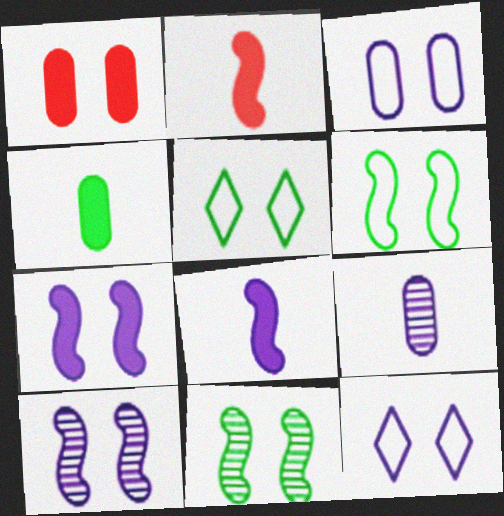[[1, 5, 10], 
[1, 11, 12]]